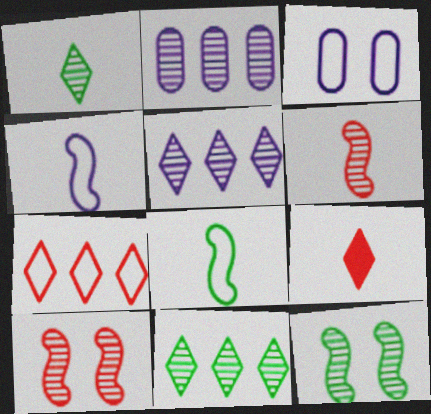[[1, 2, 10], 
[3, 7, 8]]